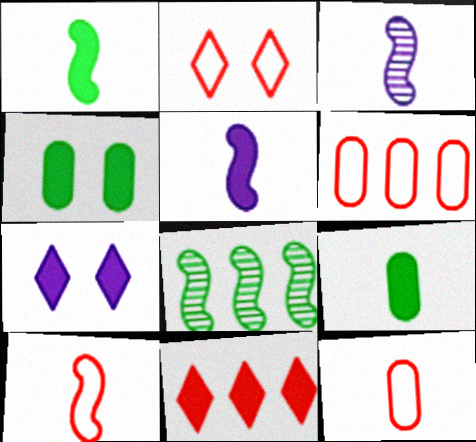[[1, 3, 10], 
[2, 6, 10], 
[4, 5, 11], 
[7, 8, 12]]